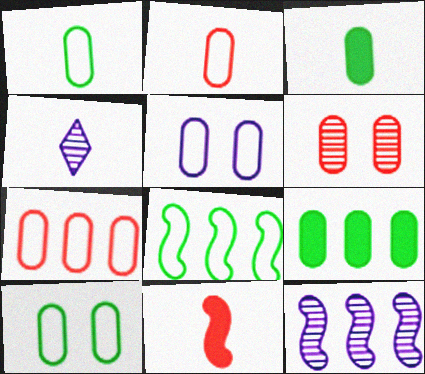[[1, 4, 11], 
[1, 5, 7]]